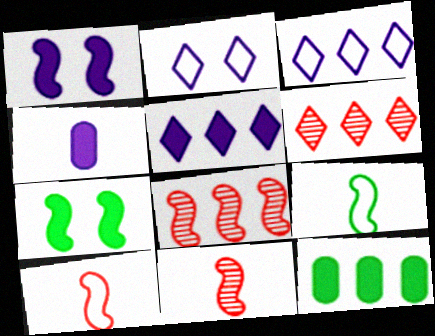[[1, 4, 5], 
[1, 8, 9], 
[2, 11, 12], 
[3, 8, 12]]